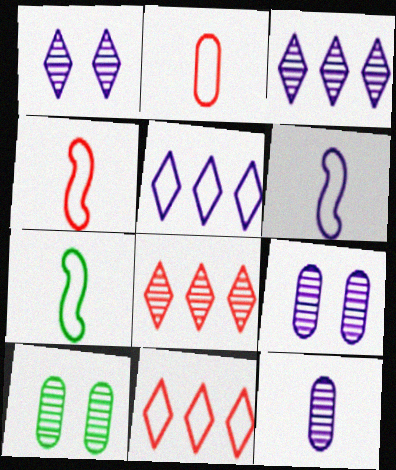[[4, 6, 7]]